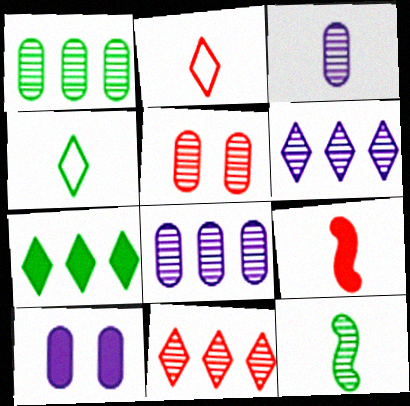[[1, 3, 5], 
[3, 4, 9], 
[5, 6, 12], 
[7, 9, 10]]